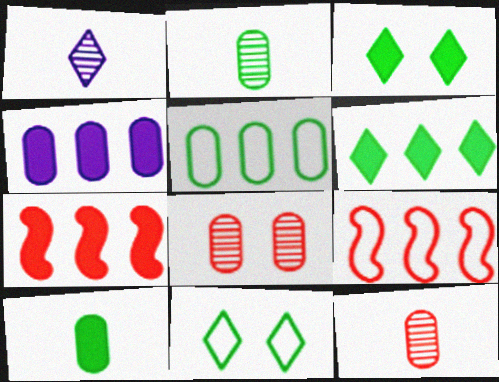[[4, 6, 7]]